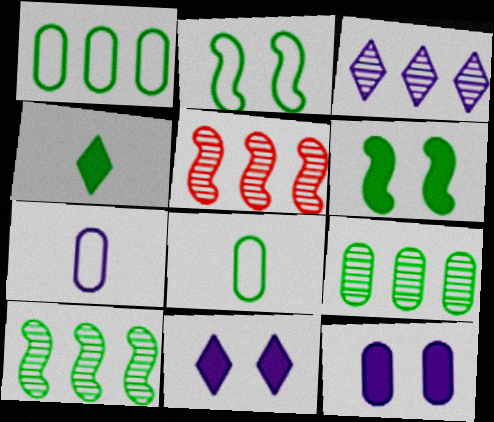[[2, 4, 9], 
[3, 5, 9], 
[5, 8, 11]]